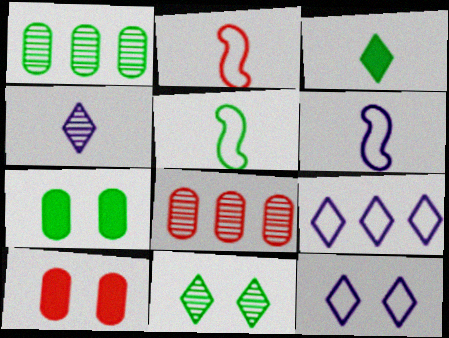[[2, 5, 6]]